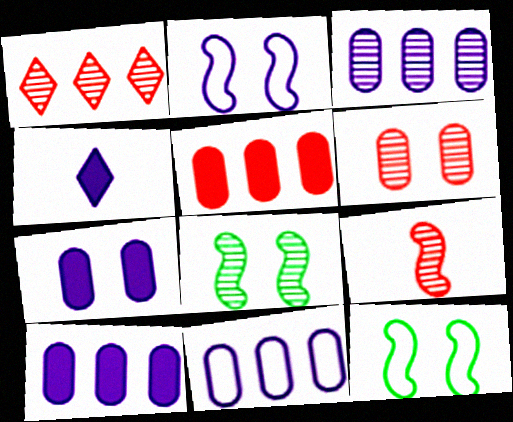[[1, 6, 9], 
[2, 3, 4], 
[3, 10, 11]]